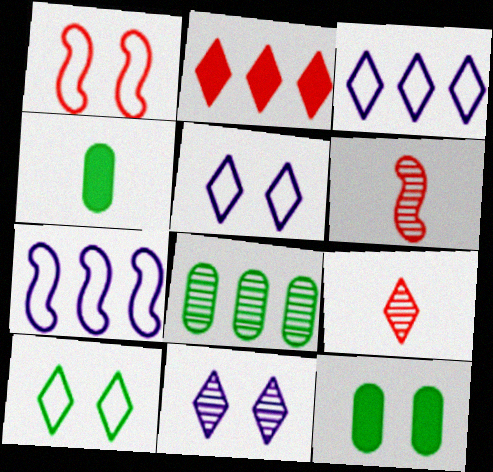[[1, 11, 12], 
[2, 7, 8], 
[3, 6, 12], 
[6, 8, 11], 
[7, 9, 12]]